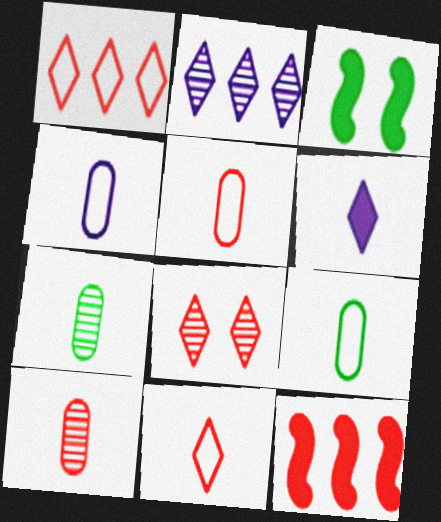[[2, 3, 5], 
[4, 5, 9], 
[5, 8, 12]]